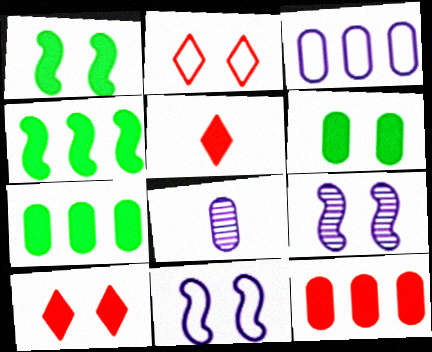[[2, 4, 8], 
[2, 6, 9]]